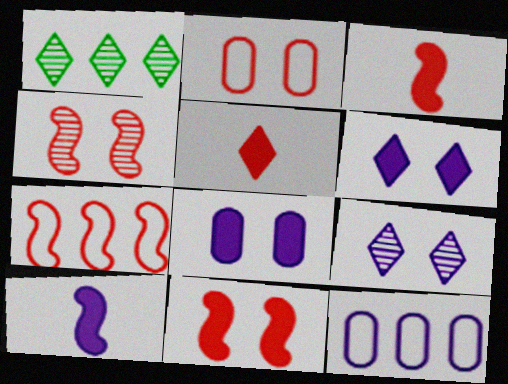[[1, 2, 10], 
[3, 4, 7], 
[9, 10, 12]]